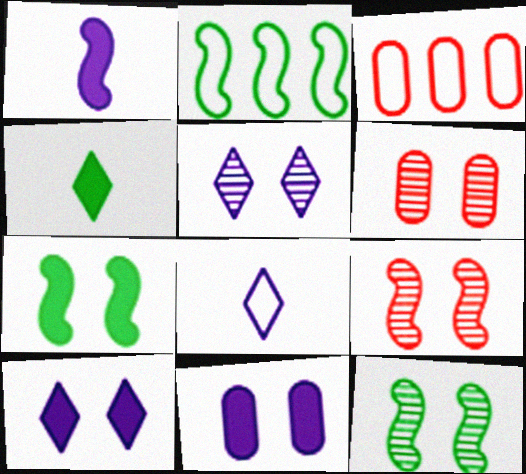[[1, 2, 9], 
[5, 6, 12]]